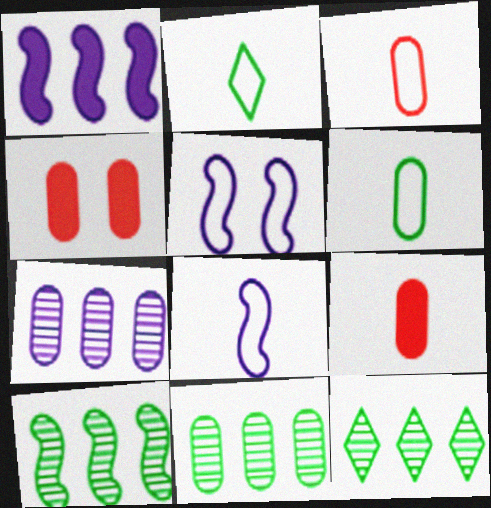[[2, 3, 8], 
[4, 6, 7], 
[4, 8, 12], 
[5, 9, 12], 
[10, 11, 12]]